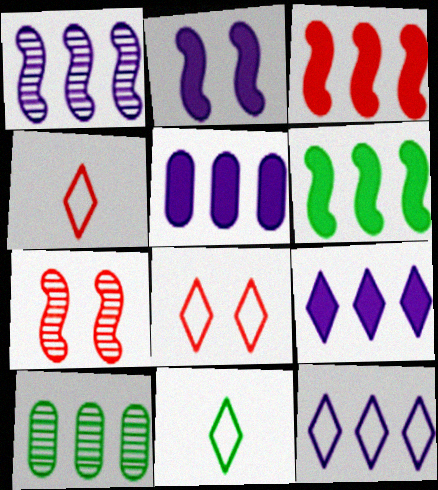[[1, 5, 12], 
[2, 4, 10], 
[3, 10, 12], 
[5, 7, 11], 
[8, 11, 12]]